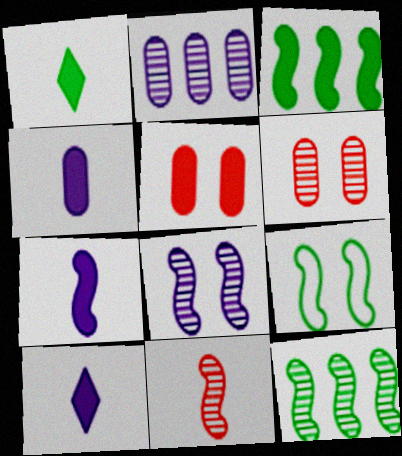[[3, 5, 10], 
[4, 7, 10], 
[8, 11, 12]]